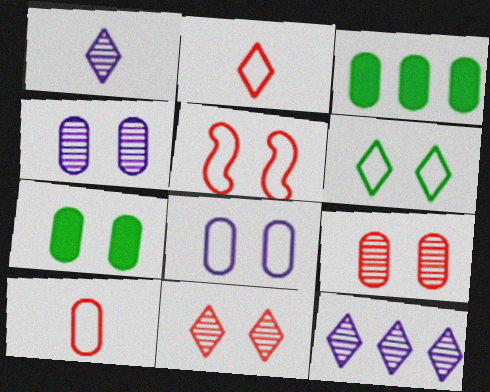[[1, 3, 5], 
[3, 4, 10], 
[5, 6, 8], 
[7, 8, 9]]